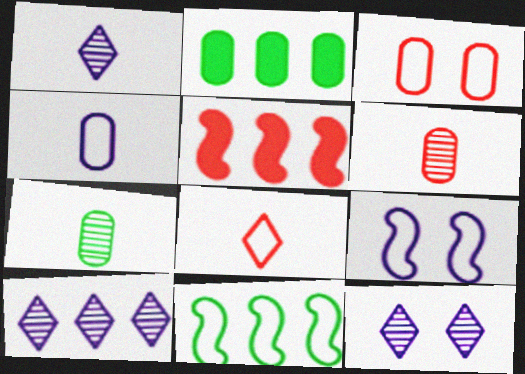[[1, 10, 12]]